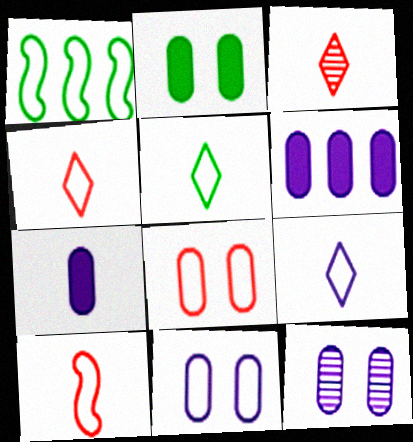[[1, 4, 11], 
[1, 8, 9], 
[2, 8, 12], 
[4, 5, 9]]